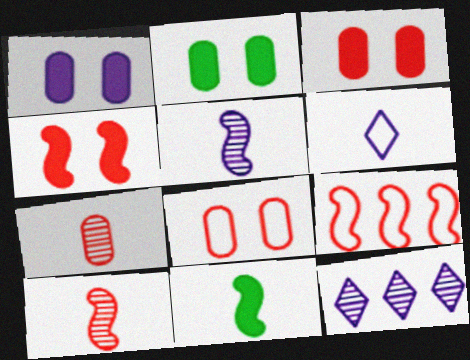[[1, 2, 3], 
[4, 9, 10], 
[6, 7, 11], 
[8, 11, 12]]